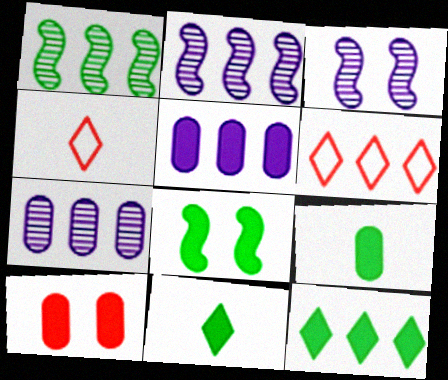[[1, 5, 6], 
[3, 6, 9], 
[4, 7, 8], 
[5, 9, 10], 
[8, 9, 12]]